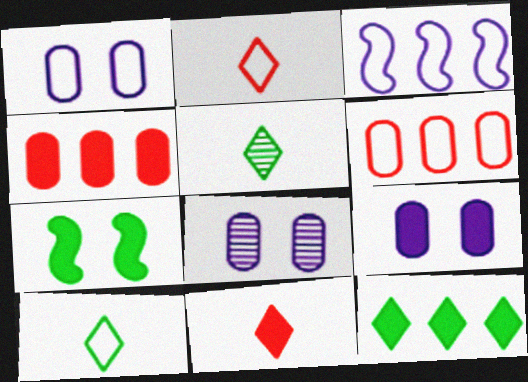[[1, 8, 9]]